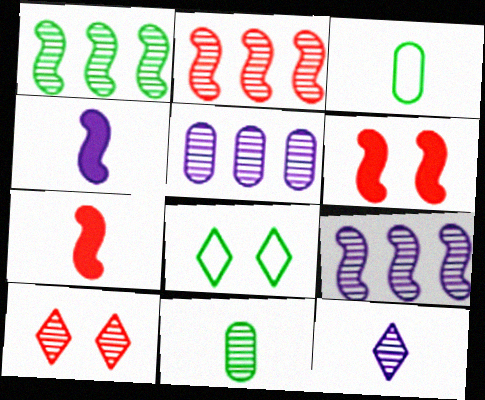[[1, 2, 9], 
[3, 7, 12], 
[5, 7, 8], 
[9, 10, 11]]